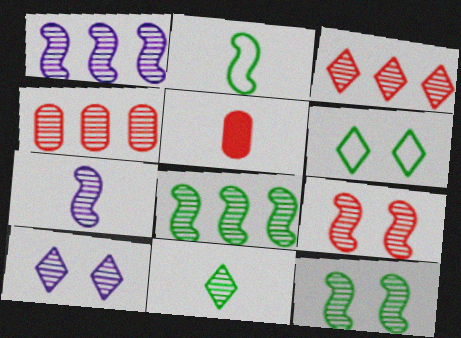[[1, 5, 6], 
[3, 10, 11], 
[7, 8, 9]]